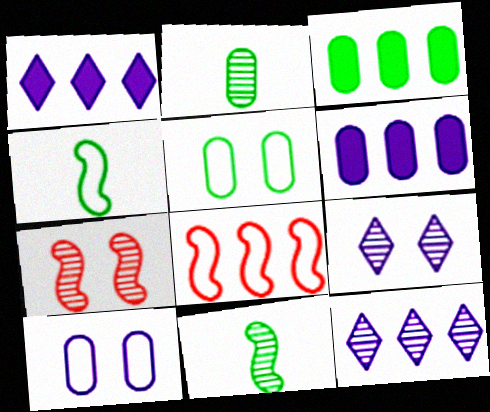[[2, 3, 5], 
[2, 7, 12], 
[3, 8, 12]]